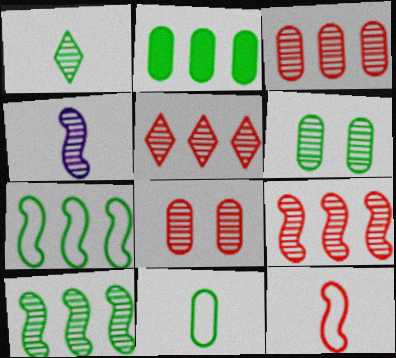[[1, 6, 10], 
[2, 6, 11], 
[3, 5, 9], 
[4, 5, 6]]